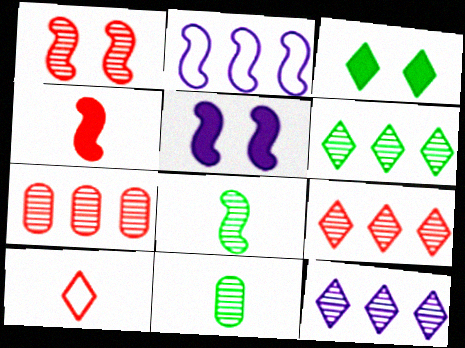[[1, 11, 12], 
[3, 10, 12], 
[6, 9, 12]]